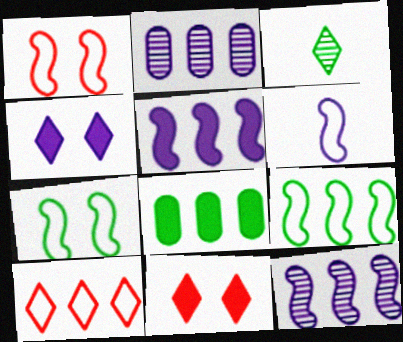[[1, 6, 9], 
[2, 4, 6], 
[3, 4, 10], 
[3, 7, 8], 
[8, 10, 12]]